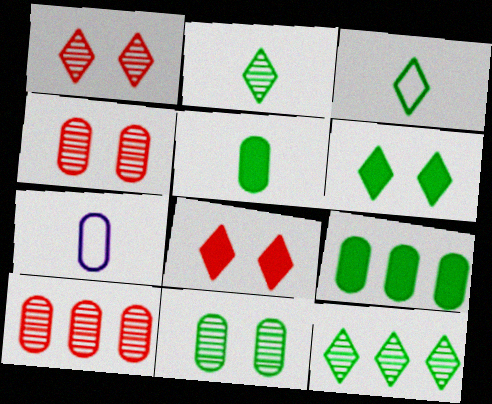[[3, 6, 12], 
[4, 7, 9]]